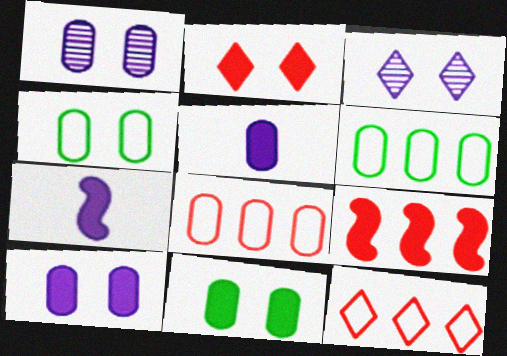[]